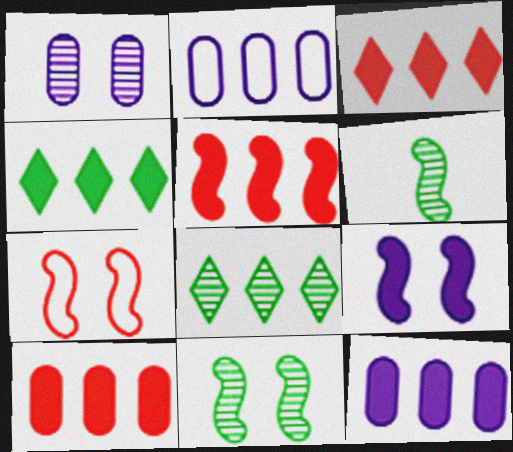[[2, 5, 8], 
[3, 5, 10], 
[4, 5, 12], 
[7, 9, 11]]